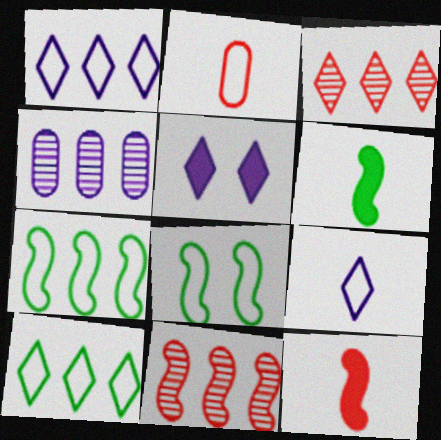[[1, 2, 8]]